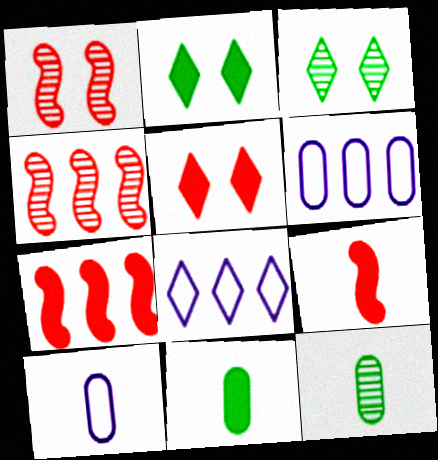[[1, 8, 11], 
[2, 4, 10], 
[3, 6, 9], 
[3, 7, 10]]